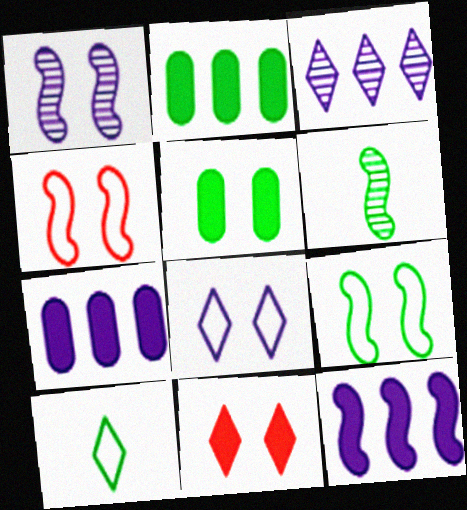[[3, 10, 11], 
[4, 6, 12]]